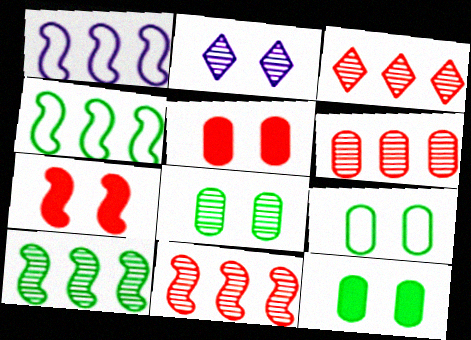[[2, 7, 9], 
[3, 6, 11], 
[8, 9, 12]]